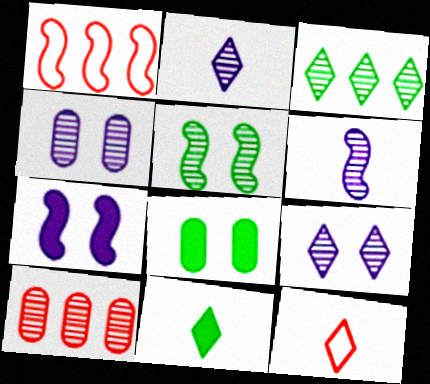[[1, 2, 8], 
[1, 4, 11], 
[2, 5, 10], 
[2, 11, 12]]